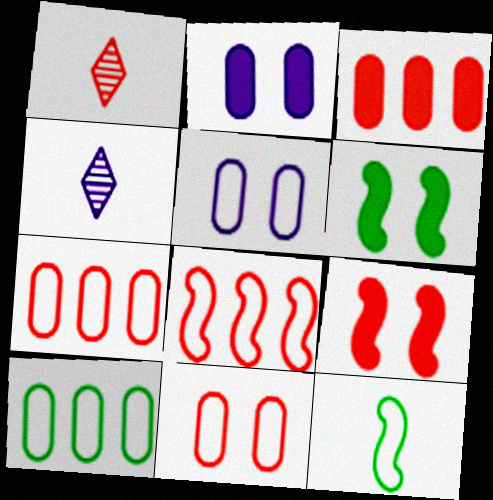[[1, 7, 9], 
[4, 6, 7], 
[4, 9, 10]]